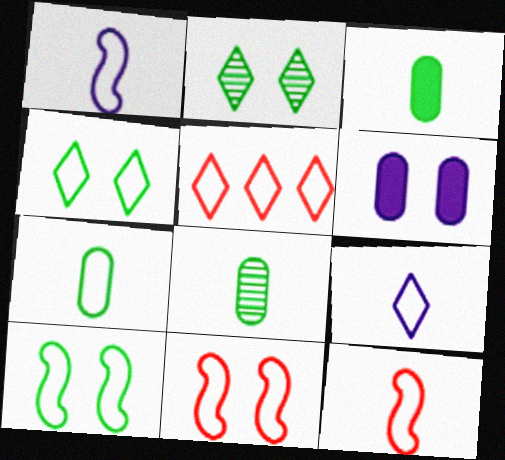[[2, 6, 11], 
[3, 7, 8], 
[4, 5, 9], 
[7, 9, 12]]